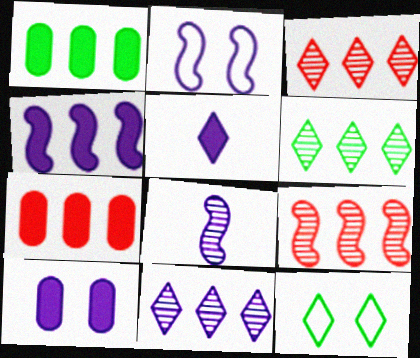[[2, 4, 8], 
[3, 5, 12], 
[3, 6, 11], 
[4, 5, 10], 
[7, 8, 12]]